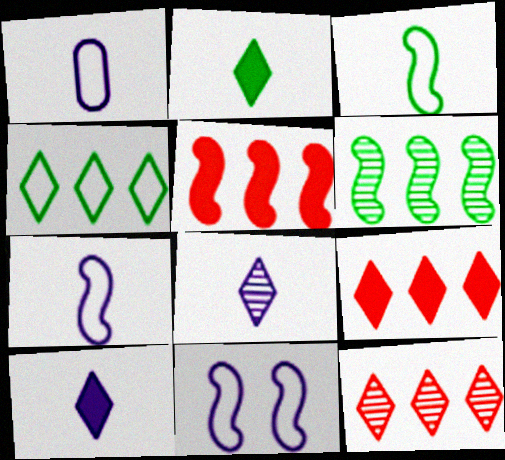[]